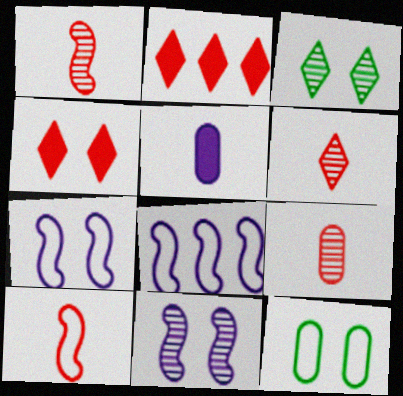[[1, 6, 9], 
[4, 11, 12]]